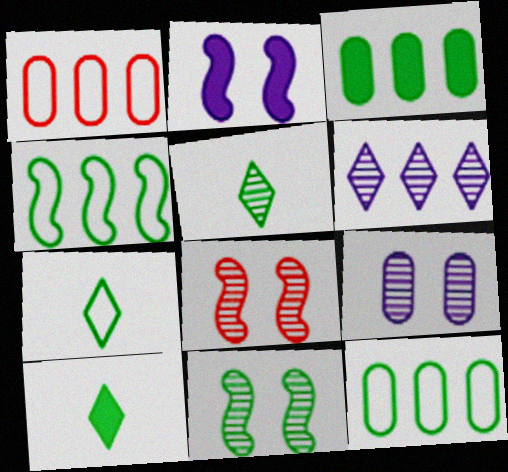[[1, 2, 5], 
[3, 7, 11], 
[5, 7, 10], 
[10, 11, 12]]